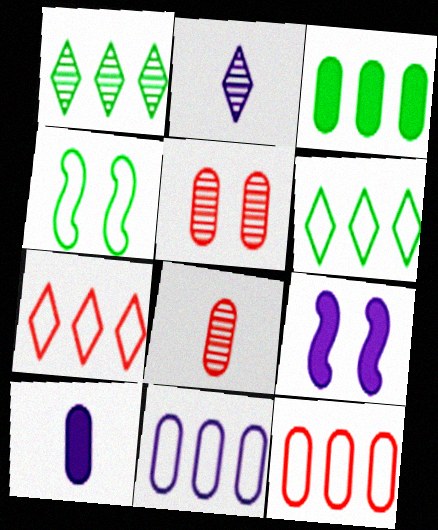[[2, 9, 11], 
[6, 8, 9]]